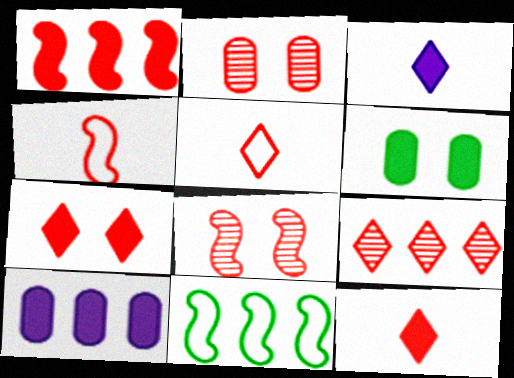[[1, 2, 5], 
[1, 3, 6], 
[1, 4, 8], 
[2, 3, 11], 
[5, 7, 9], 
[9, 10, 11]]